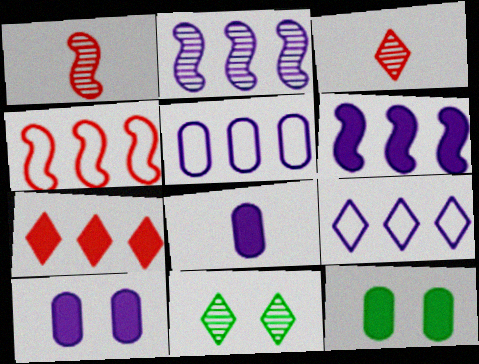[[1, 9, 12], 
[4, 8, 11]]